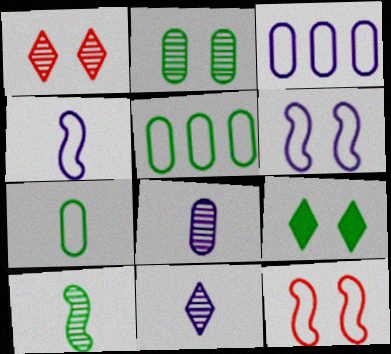[[5, 9, 10]]